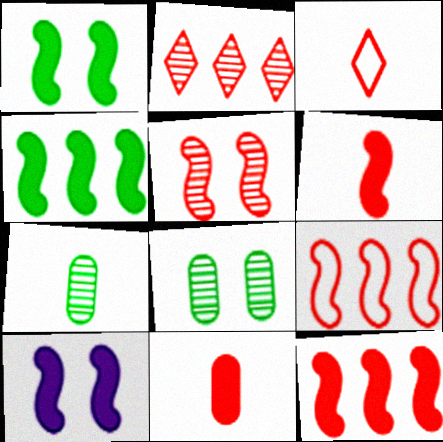[[4, 6, 10], 
[5, 6, 9]]